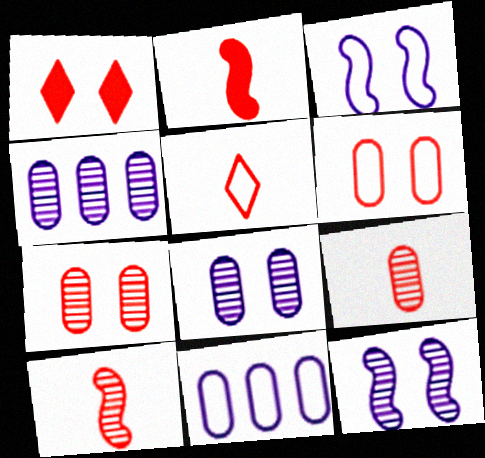[[2, 5, 9]]